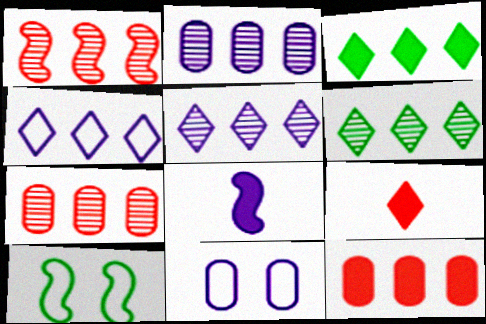[[1, 2, 6], 
[1, 8, 10], 
[2, 9, 10], 
[5, 8, 11]]